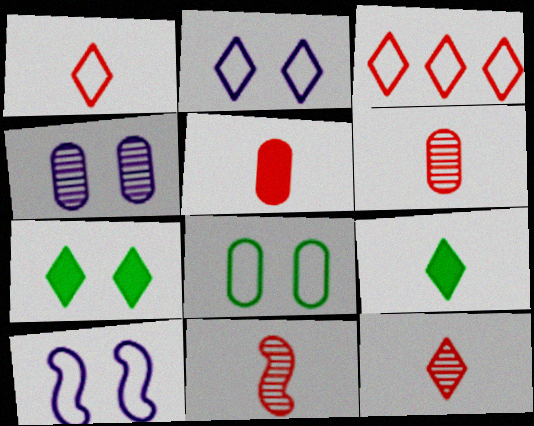[[1, 5, 11], 
[6, 11, 12]]